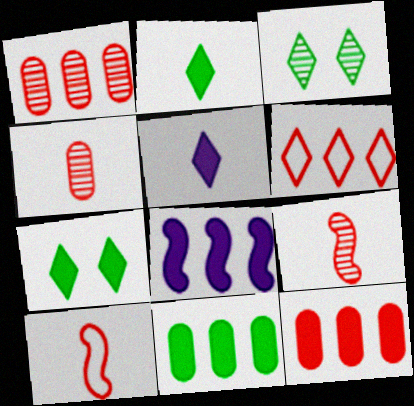[[3, 5, 6]]